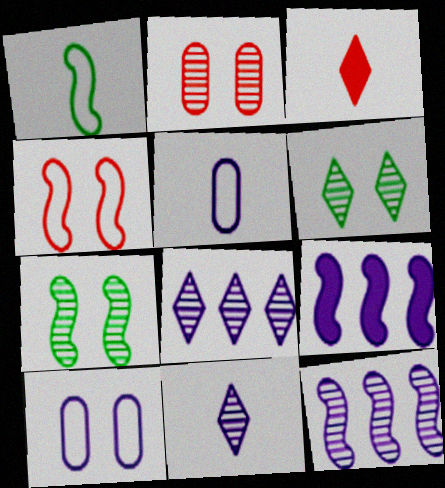[[9, 10, 11]]